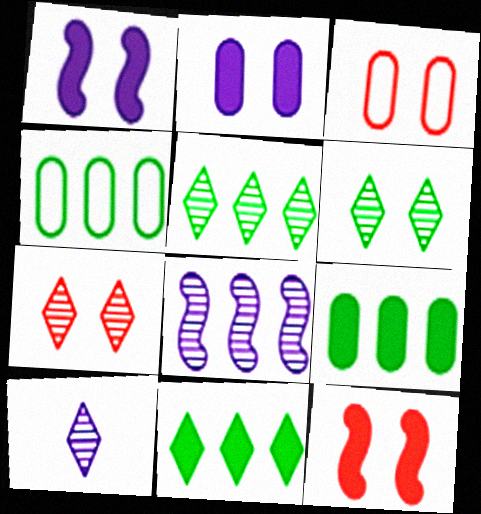[[1, 3, 6], 
[3, 7, 12], 
[4, 10, 12], 
[5, 7, 10]]